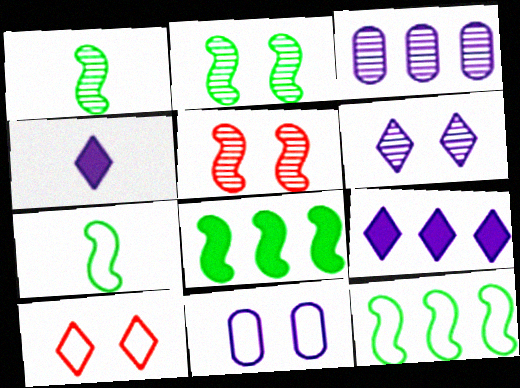[[2, 7, 8]]